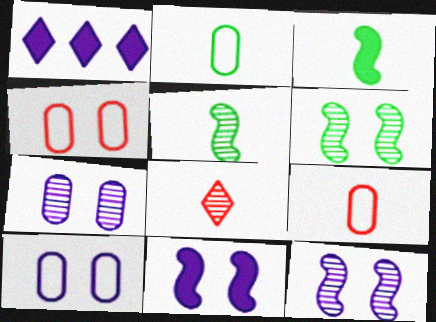[[1, 4, 5], 
[1, 6, 9]]